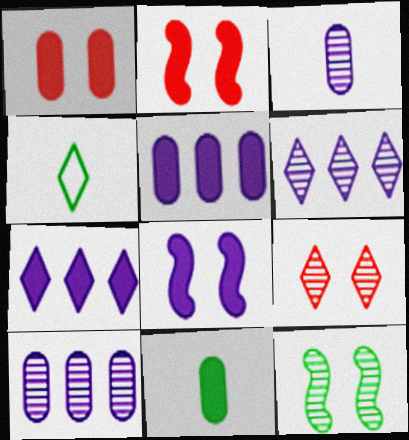[[1, 5, 11], 
[2, 4, 10], 
[2, 7, 11], 
[4, 7, 9]]